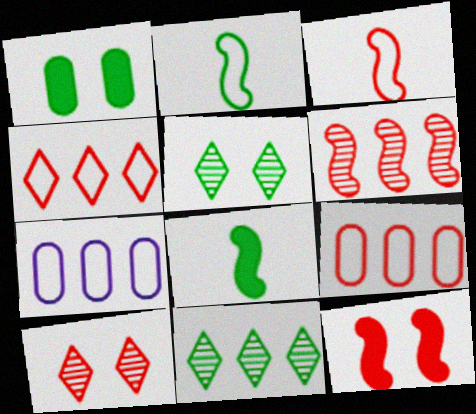[[1, 2, 11], 
[3, 6, 12], 
[7, 8, 10]]